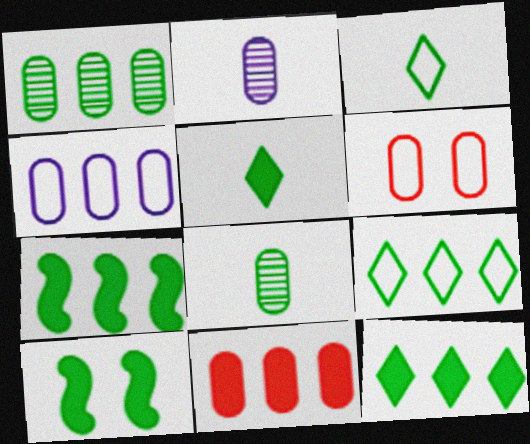[[1, 3, 10], 
[1, 4, 11], 
[1, 7, 9], 
[8, 9, 10]]